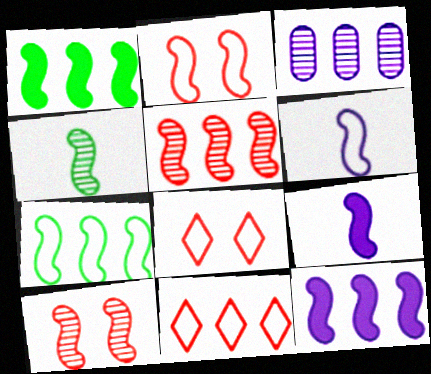[[1, 3, 11], 
[1, 6, 10], 
[2, 4, 12], 
[2, 6, 7], 
[5, 7, 12], 
[7, 9, 10]]